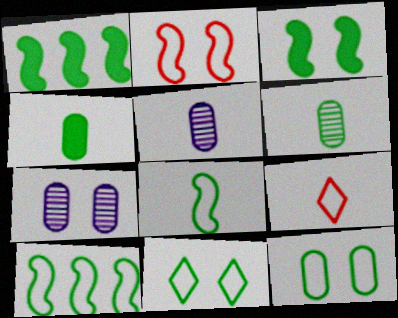[[1, 6, 11], 
[1, 7, 9]]